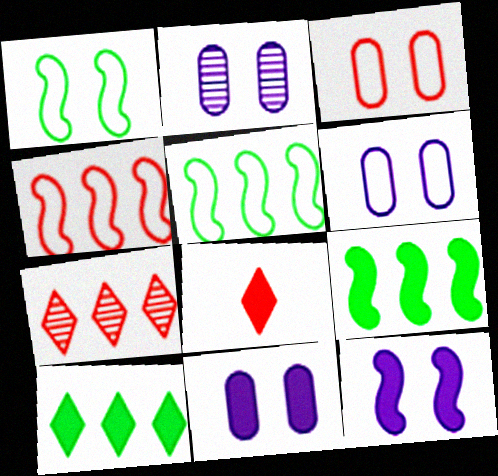[[2, 5, 8], 
[2, 6, 11], 
[8, 9, 11]]